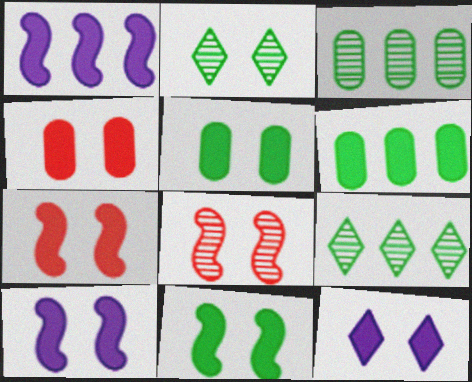[[4, 11, 12], 
[5, 7, 12], 
[7, 10, 11]]